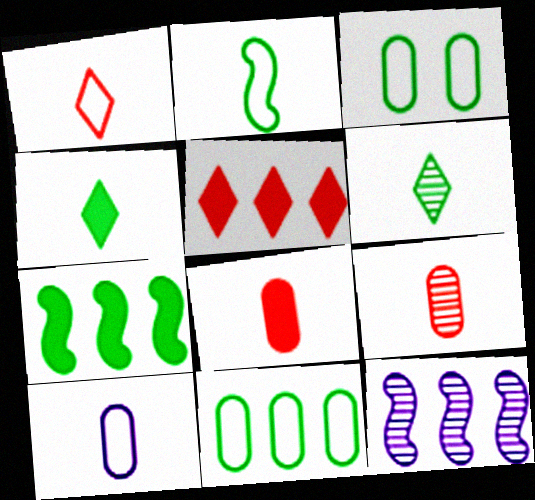[[1, 2, 10], 
[3, 6, 7], 
[5, 11, 12]]